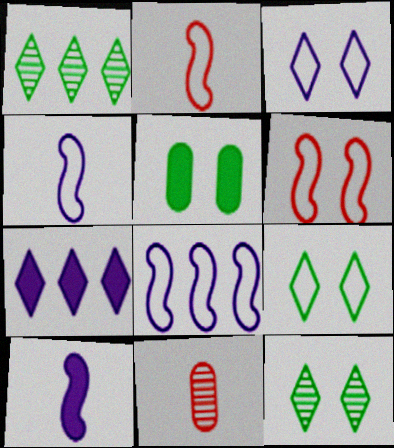[]